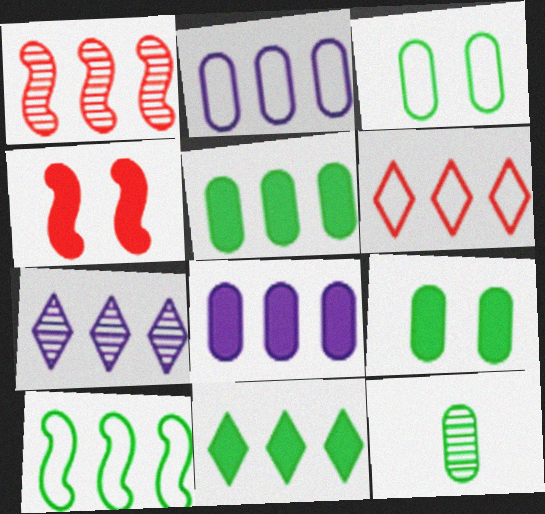[[1, 2, 11], 
[2, 6, 10], 
[3, 5, 12], 
[6, 7, 11]]